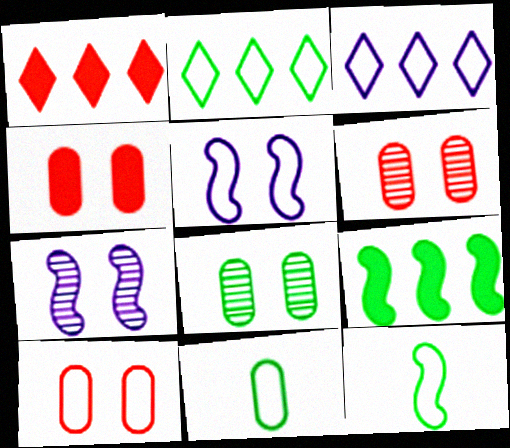[[1, 7, 11], 
[3, 10, 12], 
[4, 6, 10]]